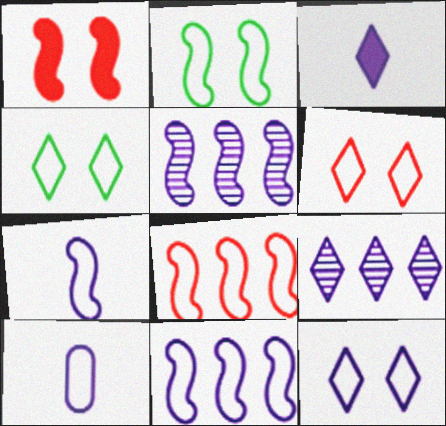[[2, 7, 8], 
[3, 9, 12], 
[4, 6, 12], 
[4, 8, 10], 
[10, 11, 12]]